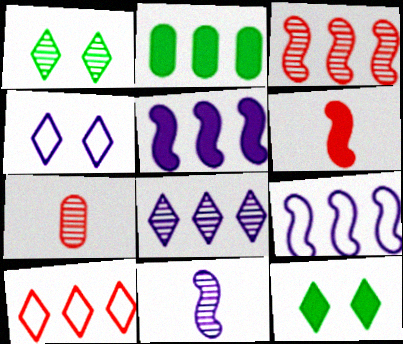[[7, 9, 12]]